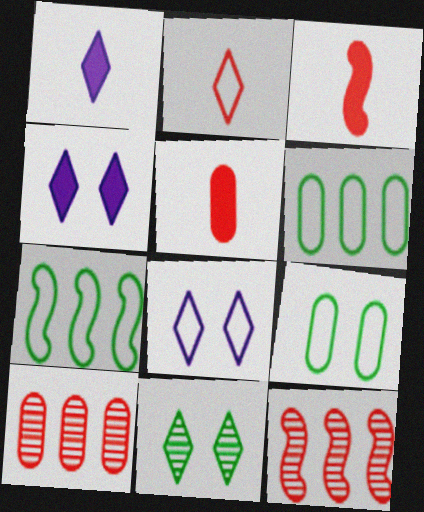[[1, 9, 12]]